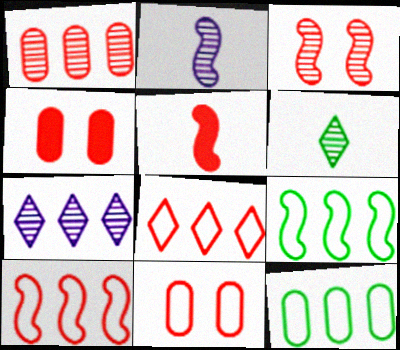[[3, 5, 10]]